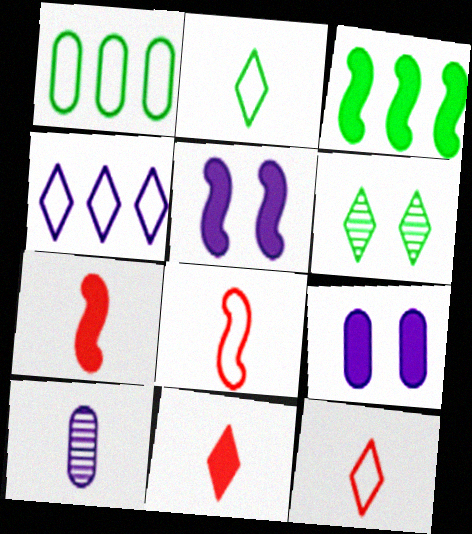[[2, 7, 10], 
[3, 5, 7], 
[3, 9, 11], 
[4, 5, 10], 
[4, 6, 11]]